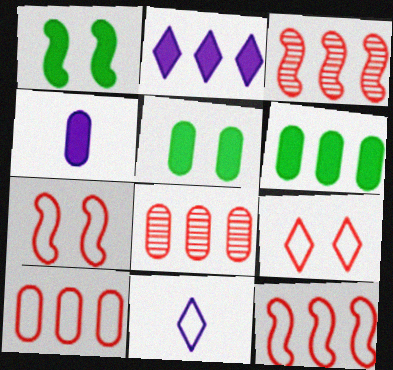[[1, 8, 11], 
[3, 5, 11]]